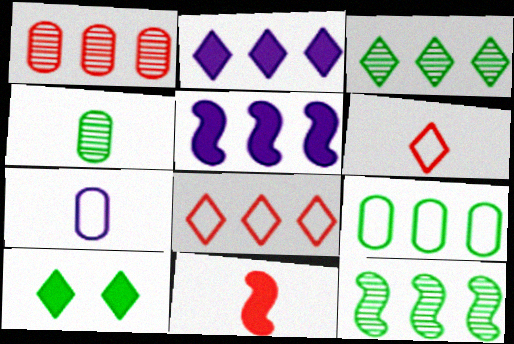[[2, 3, 8]]